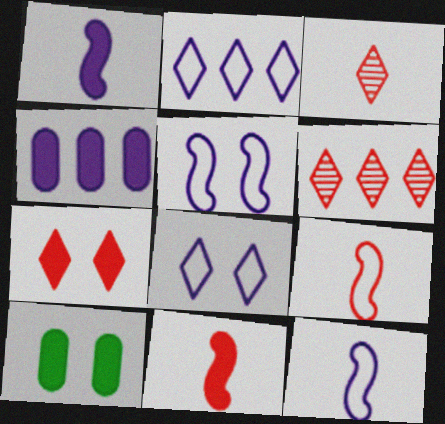[[6, 10, 12]]